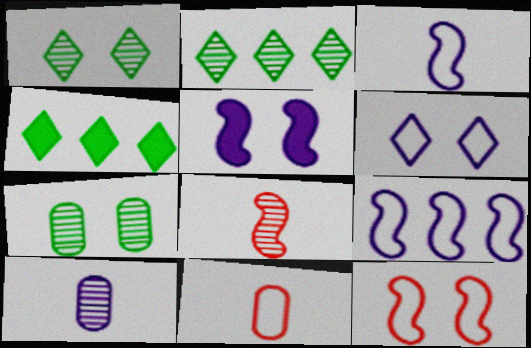[[2, 5, 11], 
[4, 10, 12]]